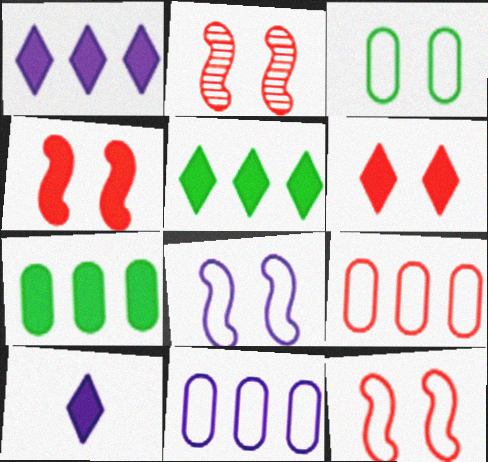[[2, 4, 12], 
[4, 7, 10], 
[5, 6, 10]]